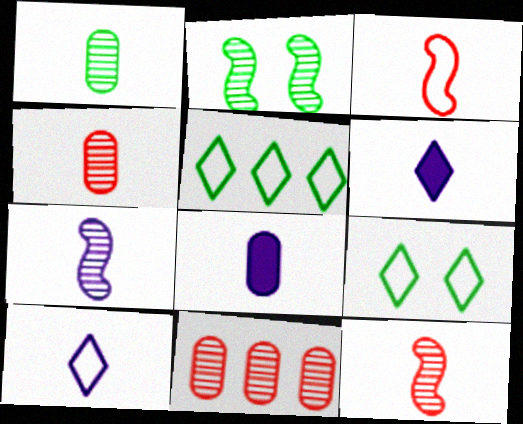[[1, 3, 6], 
[7, 8, 10]]